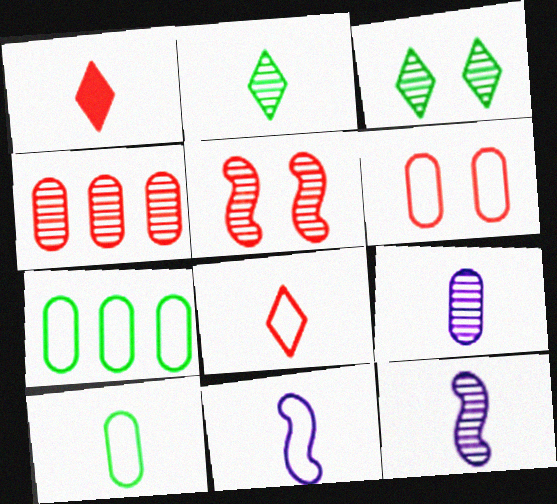[[1, 10, 12], 
[3, 4, 12], 
[8, 10, 11]]